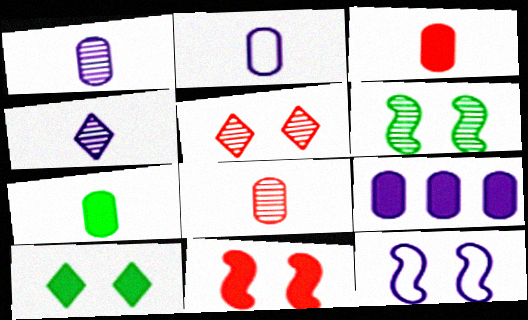[[2, 7, 8], 
[4, 9, 12], 
[6, 11, 12]]